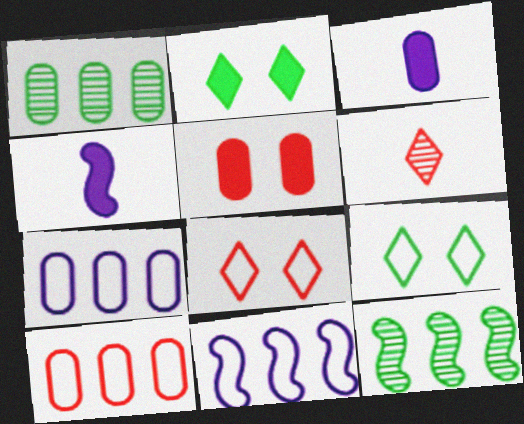[[1, 4, 8], 
[3, 8, 12]]